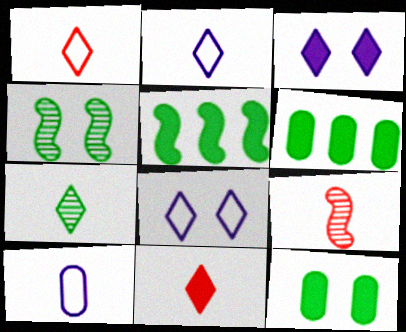[[2, 7, 11], 
[6, 8, 9]]